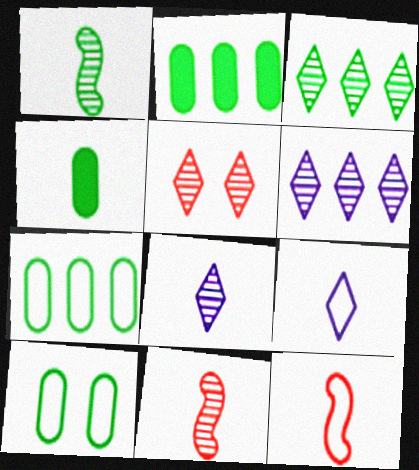[[3, 5, 8], 
[4, 8, 12], 
[4, 9, 11]]